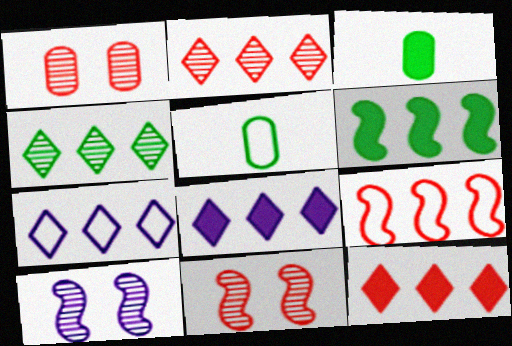[[3, 7, 11], 
[4, 7, 12], 
[5, 8, 11], 
[5, 10, 12]]